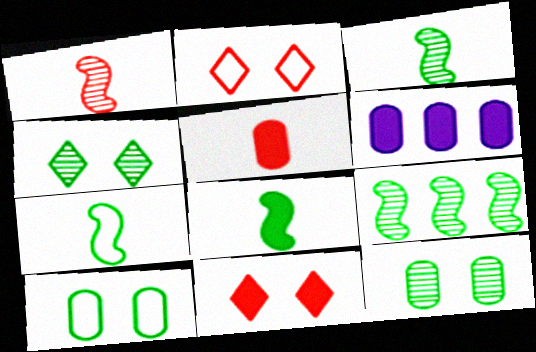[[2, 3, 6], 
[3, 7, 8], 
[6, 8, 11]]